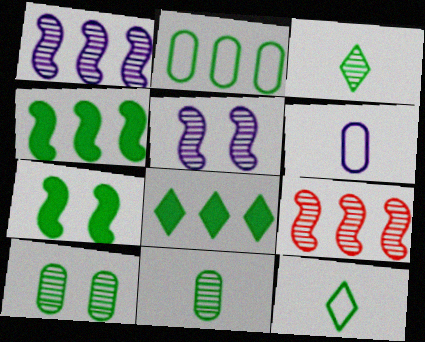[[2, 3, 7], 
[4, 10, 12]]